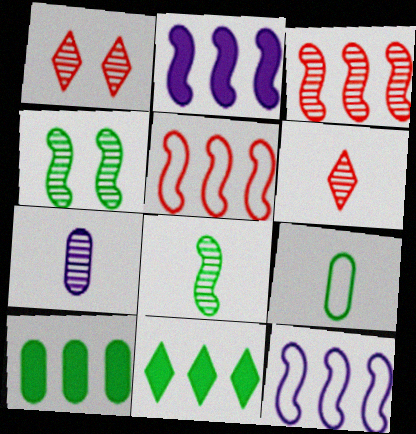[[1, 2, 9], 
[4, 9, 11], 
[6, 7, 8]]